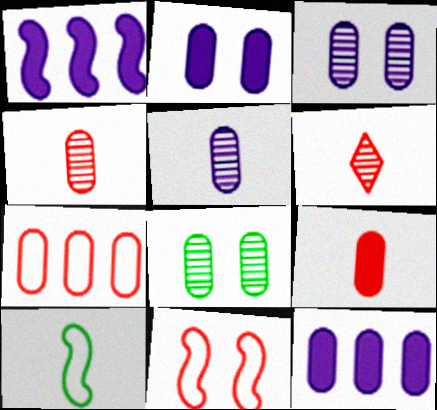[]